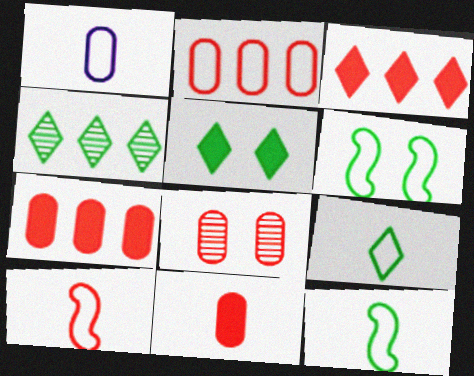[[1, 9, 10], 
[2, 8, 11], 
[3, 8, 10], 
[4, 5, 9]]